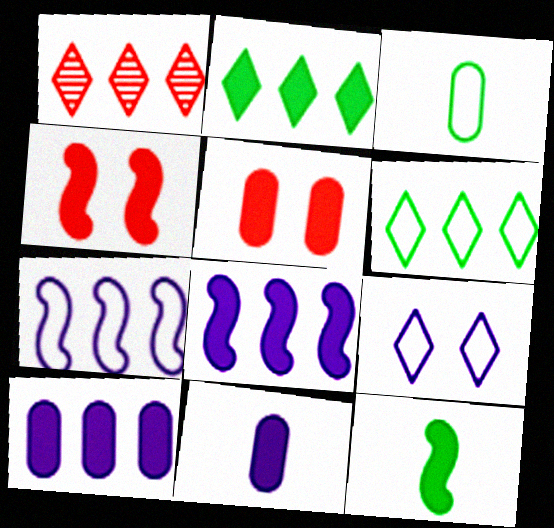[[2, 4, 11], 
[4, 8, 12]]